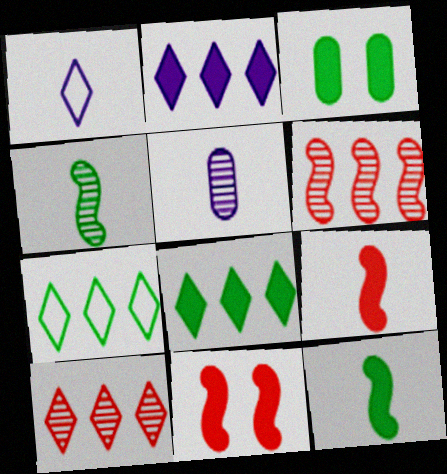[[1, 3, 6], 
[2, 3, 9], 
[2, 7, 10], 
[3, 4, 7], 
[3, 8, 12], 
[5, 7, 11]]